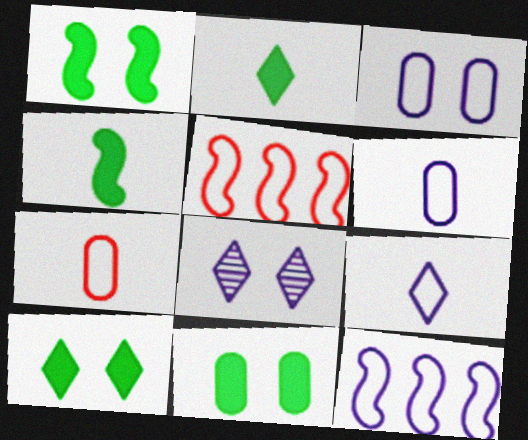[[1, 10, 11], 
[3, 9, 12]]